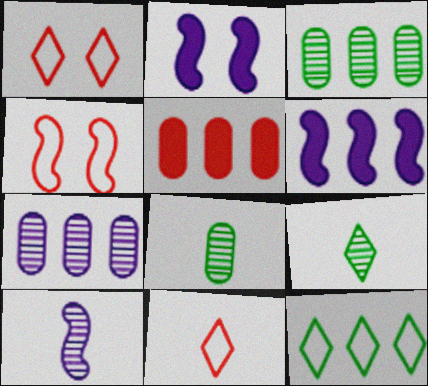[[1, 6, 8], 
[2, 3, 11]]